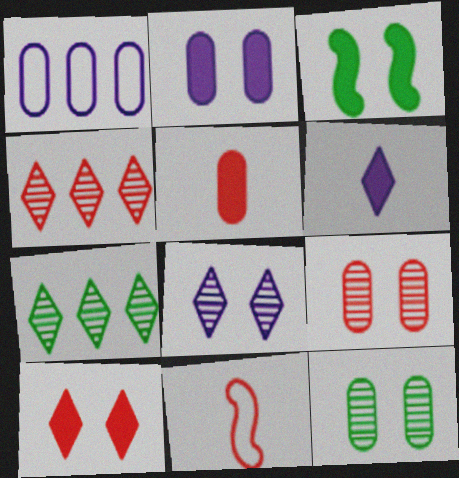[[1, 5, 12], 
[2, 3, 10], 
[2, 7, 11]]